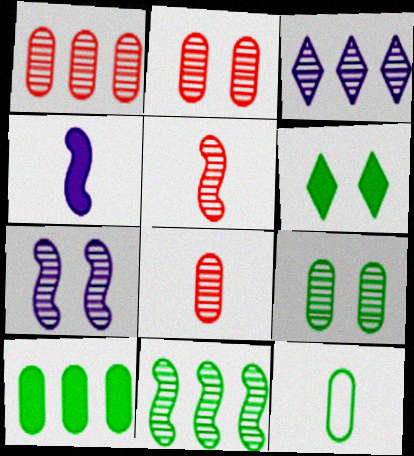[[1, 2, 8], 
[1, 3, 11], 
[3, 5, 9], 
[5, 7, 11], 
[6, 11, 12], 
[9, 10, 12]]